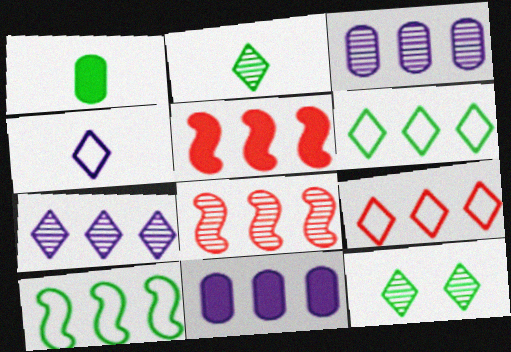[[1, 10, 12], 
[3, 5, 6], 
[6, 8, 11]]